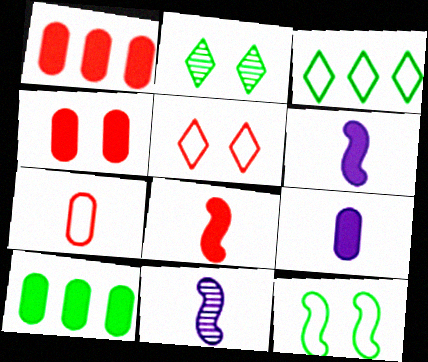[[3, 4, 11], 
[4, 9, 10], 
[5, 10, 11]]